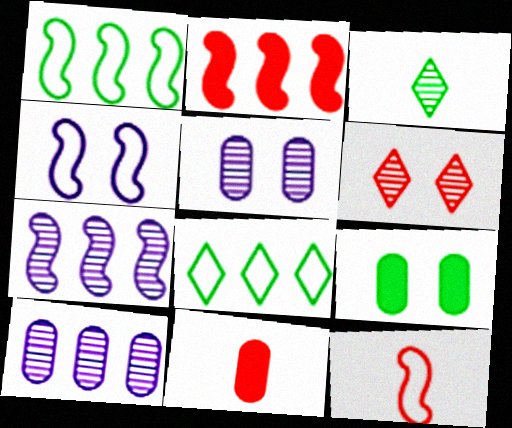[[1, 2, 7], 
[1, 3, 9], 
[1, 4, 12], 
[2, 8, 10], 
[4, 6, 9]]